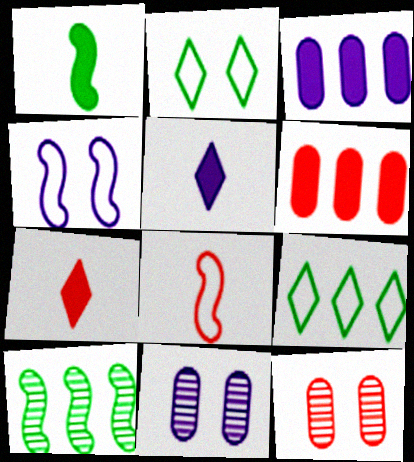[]